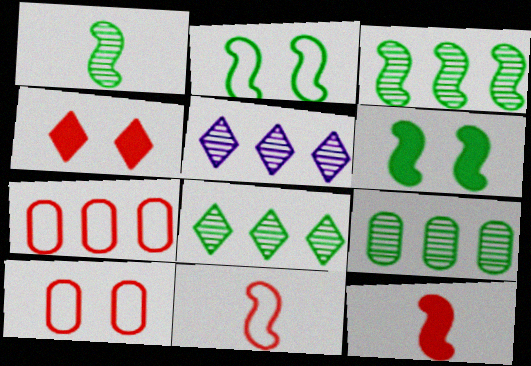[[3, 8, 9]]